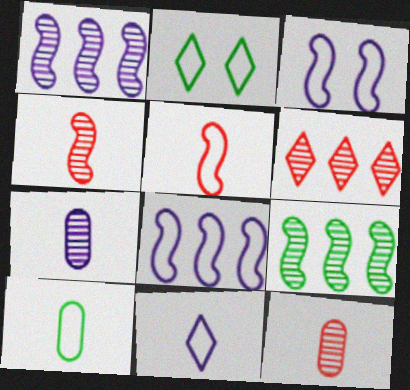[[5, 10, 11]]